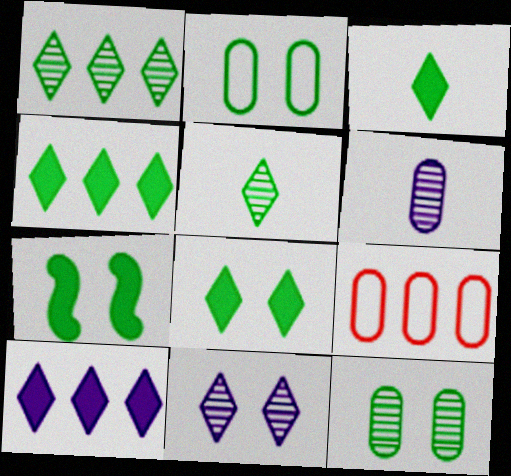[[3, 4, 8]]